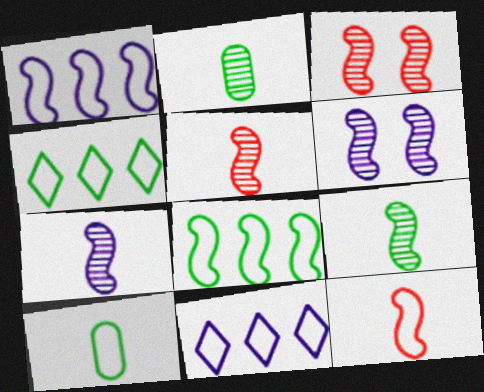[[5, 7, 9]]